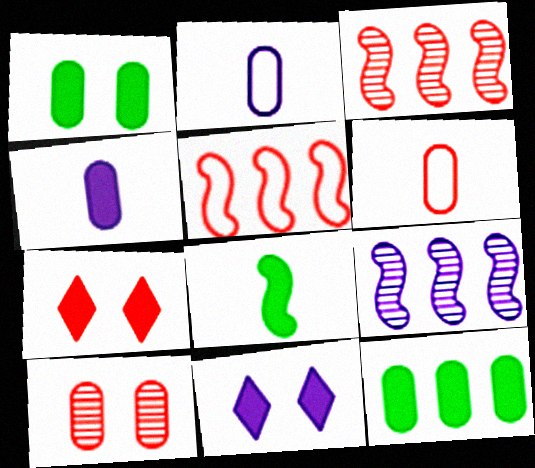[[2, 9, 11], 
[2, 10, 12], 
[3, 6, 7]]